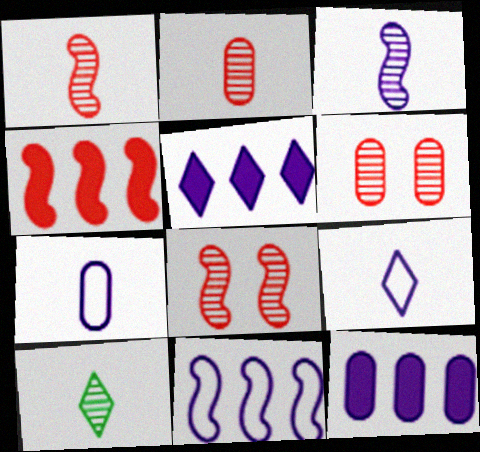[[2, 3, 10]]